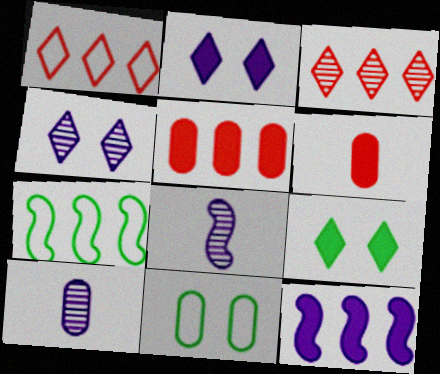[[4, 6, 7], 
[5, 10, 11], 
[6, 9, 12]]